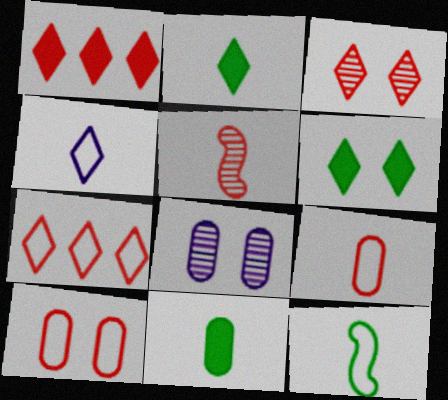[[1, 5, 10], 
[1, 8, 12], 
[4, 5, 11], 
[4, 9, 12]]